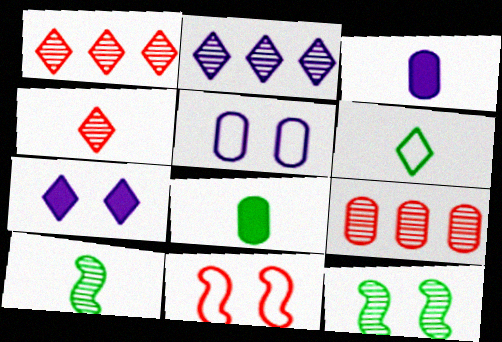[[1, 6, 7], 
[2, 8, 11], 
[5, 8, 9], 
[6, 8, 10]]